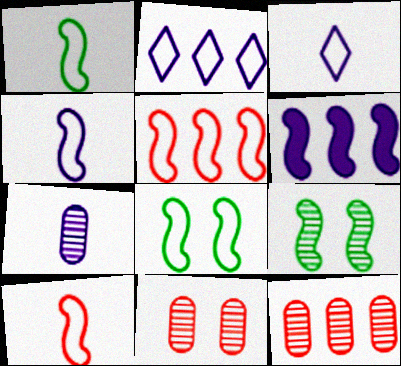[[1, 4, 10], 
[4, 5, 8], 
[6, 9, 10]]